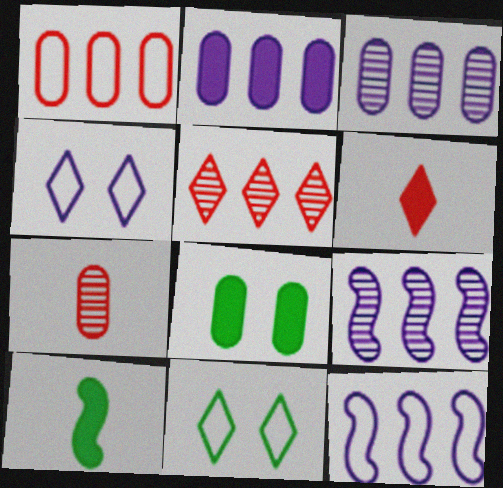[]